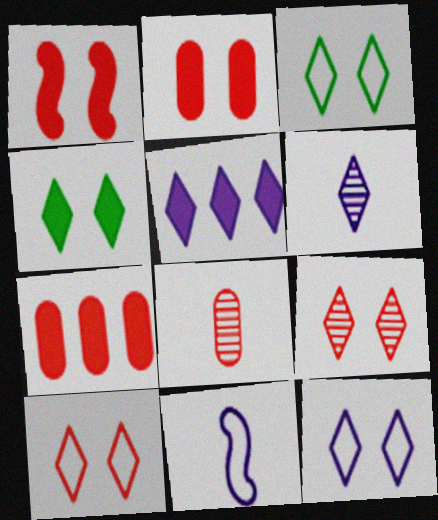[[3, 10, 12], 
[4, 9, 12], 
[5, 6, 12]]